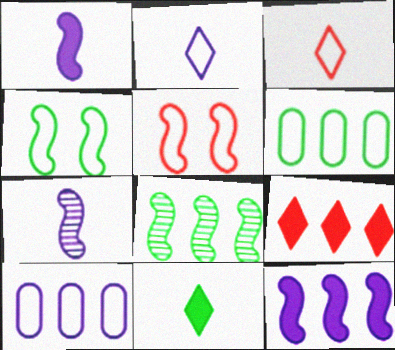[[1, 5, 8], 
[2, 5, 6], 
[3, 4, 10], 
[8, 9, 10]]